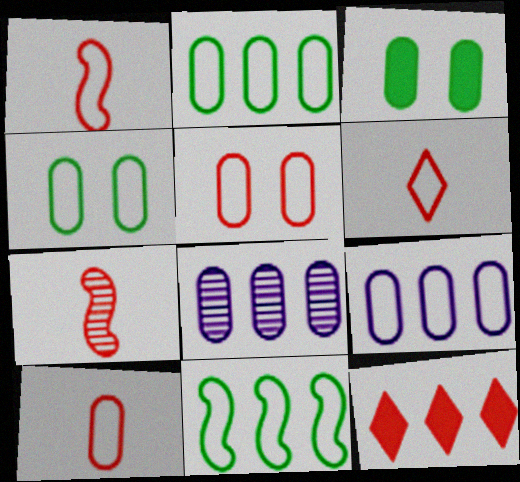[[1, 6, 10], 
[3, 8, 10], 
[4, 9, 10], 
[5, 7, 12], 
[8, 11, 12]]